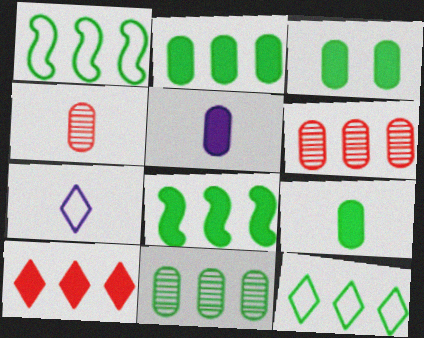[[2, 3, 9], 
[8, 11, 12]]